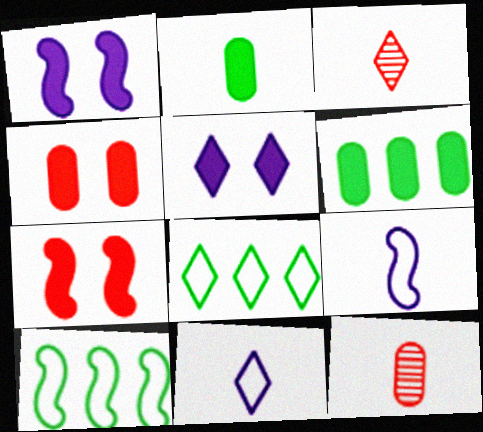[[1, 8, 12], 
[2, 3, 9], 
[3, 5, 8], 
[5, 10, 12]]